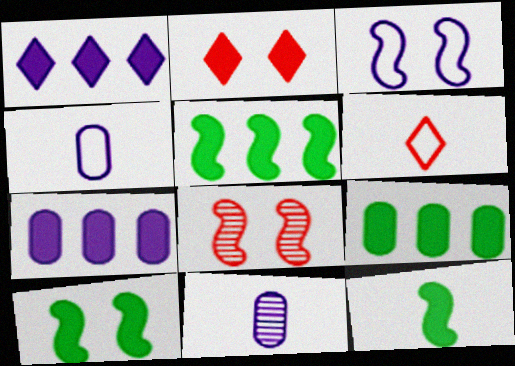[[1, 3, 11], 
[2, 7, 12], 
[3, 8, 10], 
[5, 10, 12], 
[6, 11, 12]]